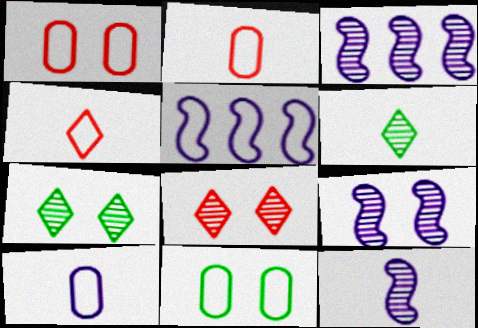[[3, 9, 12], 
[4, 5, 11]]